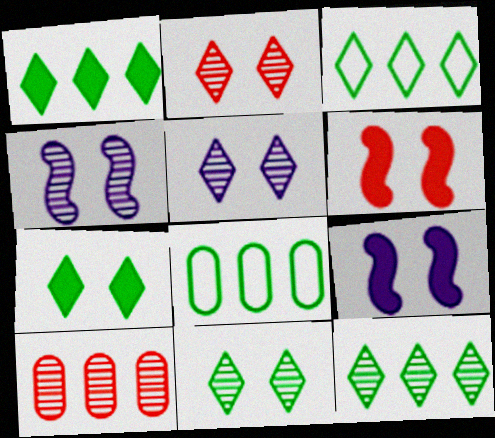[[1, 3, 12], 
[2, 5, 11]]